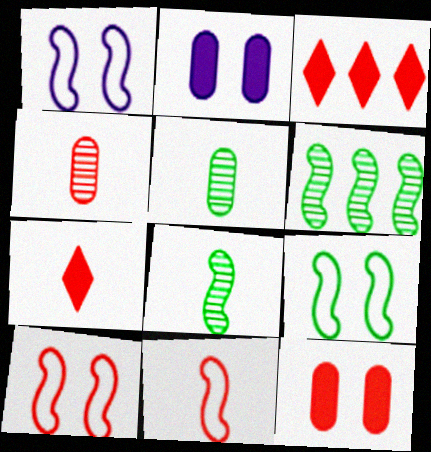[[1, 3, 5], 
[1, 9, 10], 
[3, 4, 10], 
[4, 7, 11]]